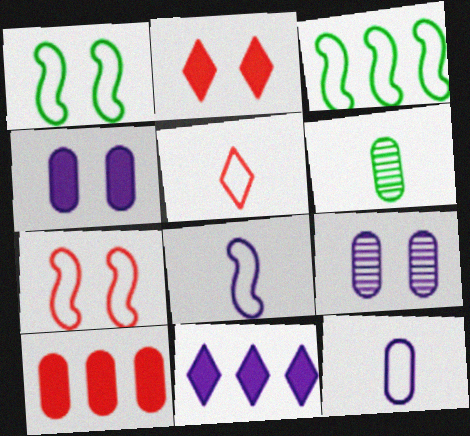[[1, 2, 9], 
[3, 7, 8], 
[6, 7, 11], 
[8, 9, 11]]